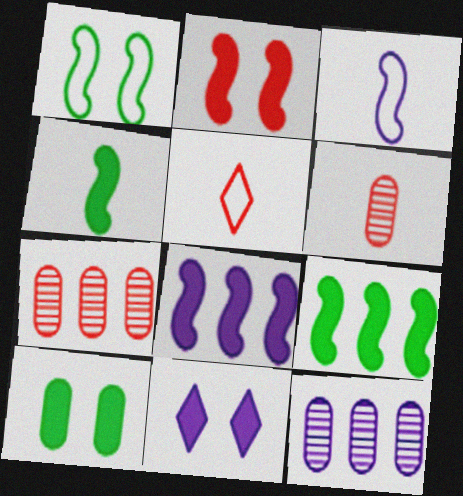[[2, 4, 8], 
[2, 5, 7], 
[2, 10, 11], 
[3, 11, 12]]